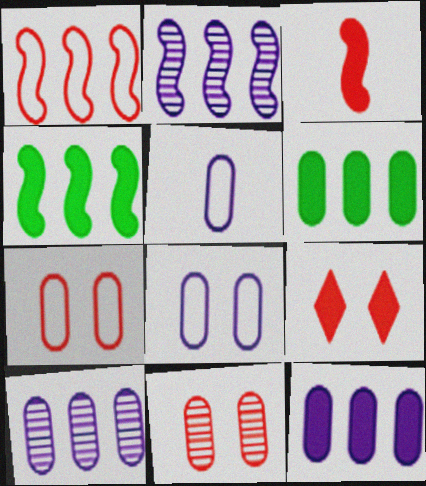[[1, 2, 4], 
[5, 6, 11]]